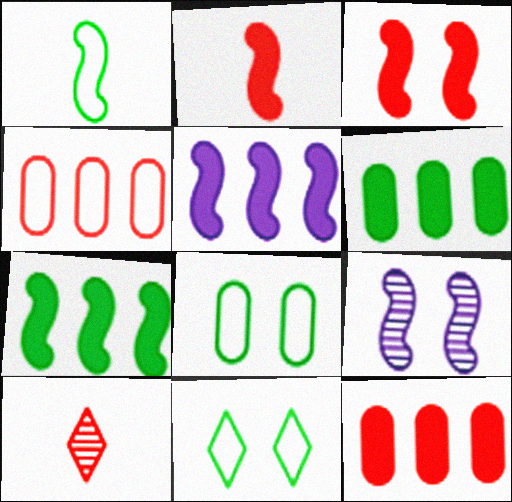[[3, 4, 10], 
[5, 8, 10]]